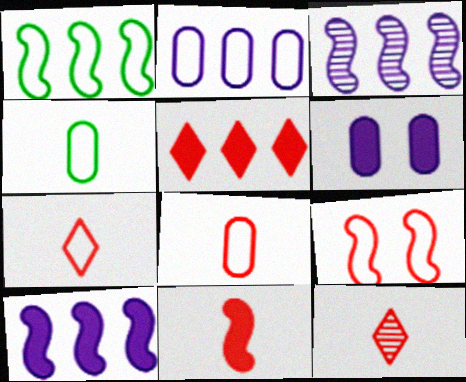[[1, 6, 12], 
[8, 11, 12]]